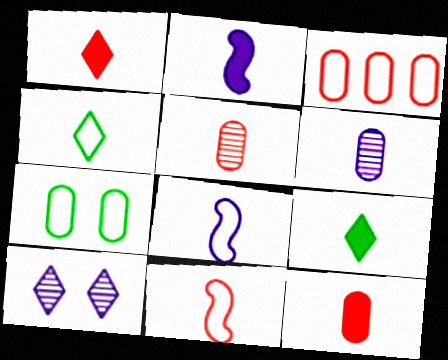[[1, 5, 11], 
[2, 4, 5], 
[2, 9, 12], 
[5, 8, 9], 
[6, 9, 11]]